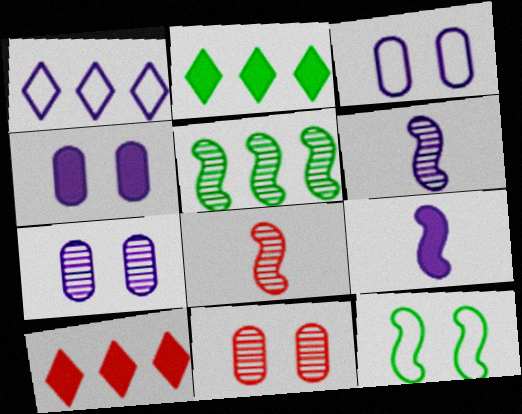[[1, 4, 6], 
[1, 7, 9], 
[2, 3, 8], 
[3, 4, 7]]